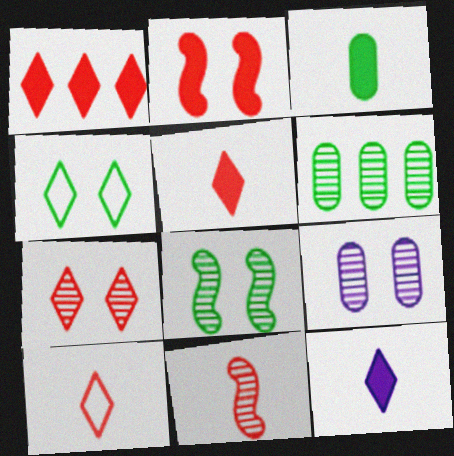[[1, 7, 10], 
[2, 4, 9], 
[7, 8, 9]]